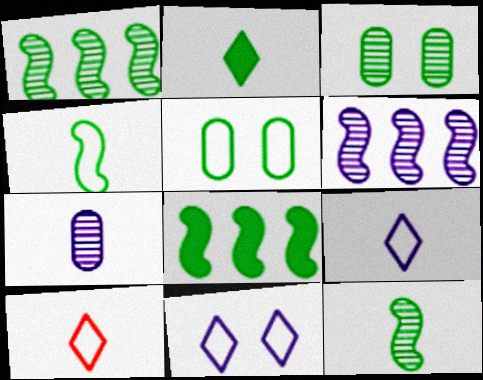[[1, 2, 5]]